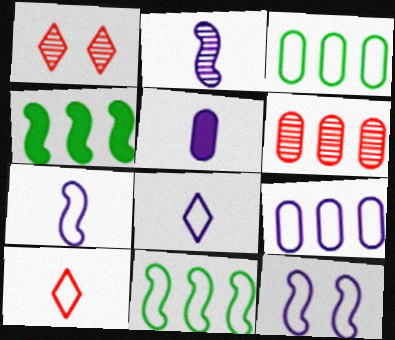[[1, 5, 11], 
[2, 5, 8], 
[3, 10, 12], 
[8, 9, 12]]